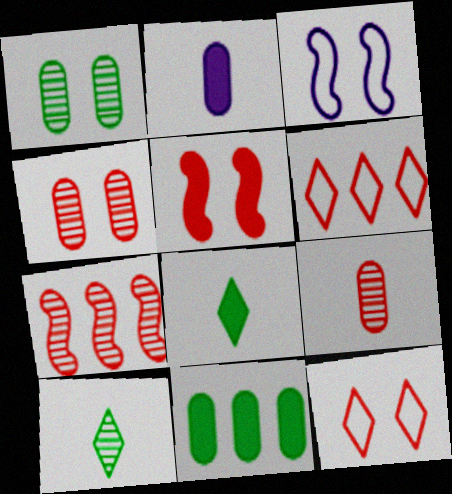[[4, 5, 12], 
[5, 6, 9]]